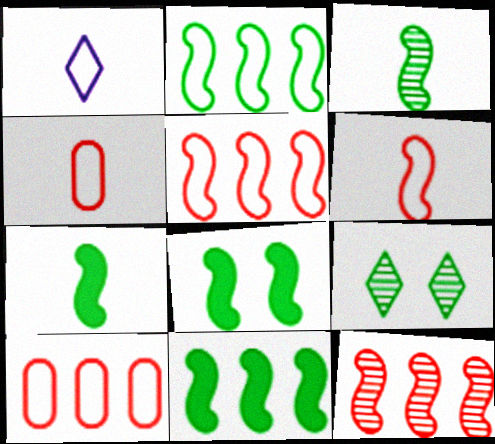[[2, 3, 8], 
[7, 8, 11]]